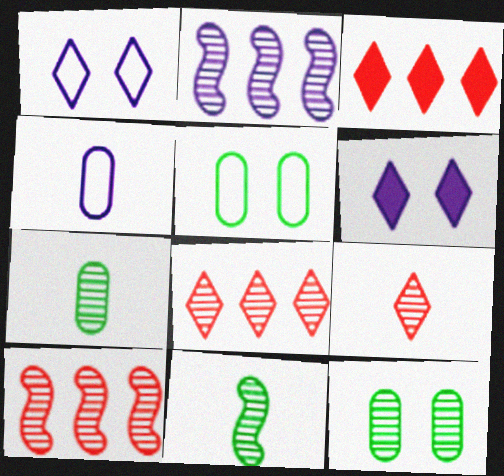[[2, 4, 6], 
[2, 9, 12]]